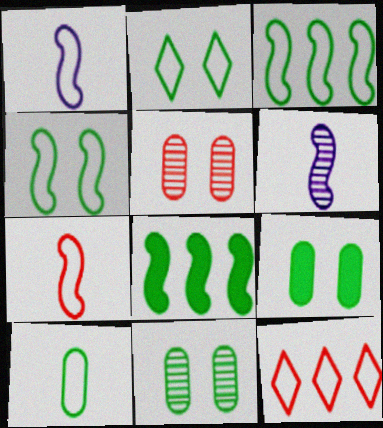[[2, 3, 10], 
[6, 9, 12]]